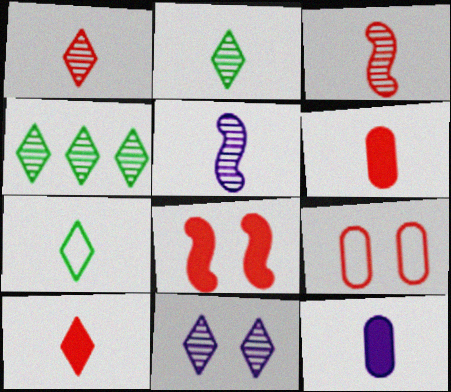[[1, 4, 11], 
[3, 7, 12], 
[5, 6, 7]]